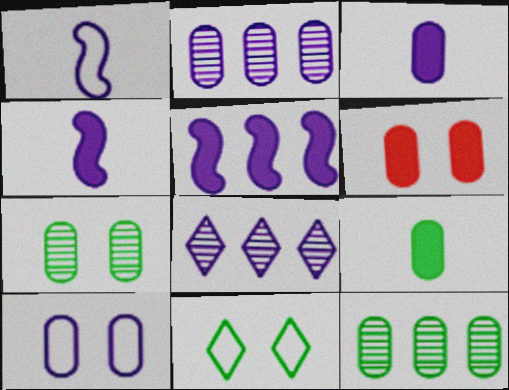[[2, 3, 10], 
[4, 8, 10], 
[6, 7, 10]]